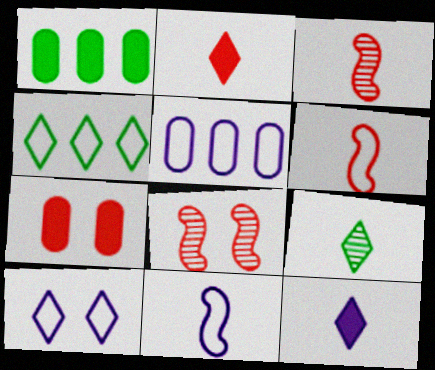[[1, 3, 10], 
[5, 10, 11]]